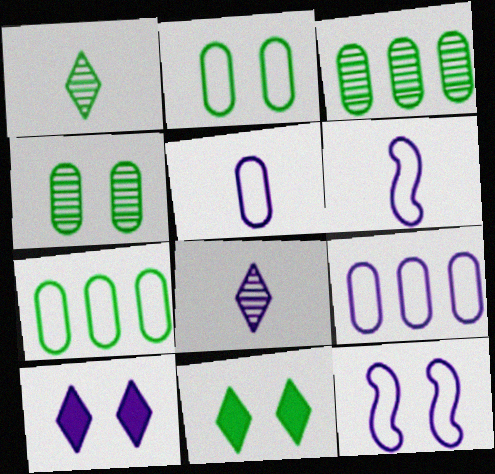[]